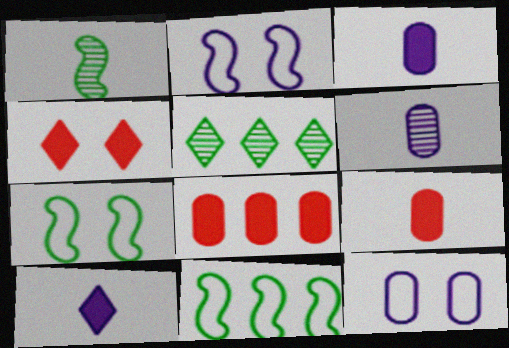[[2, 5, 9], 
[4, 6, 11]]